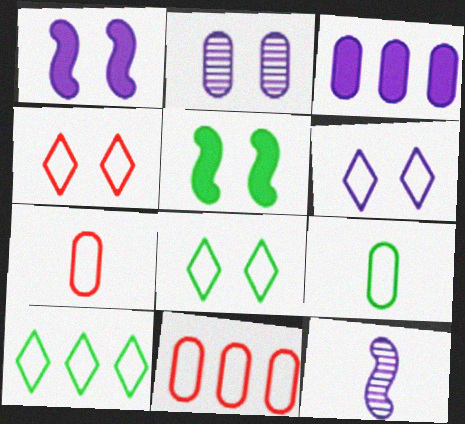[[1, 2, 6], 
[2, 4, 5], 
[3, 6, 12], 
[4, 6, 8]]